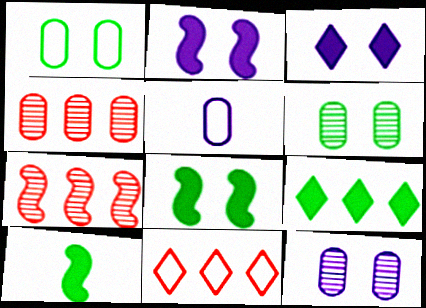[[10, 11, 12]]